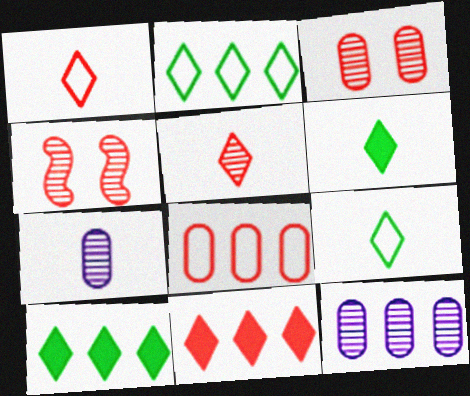[]